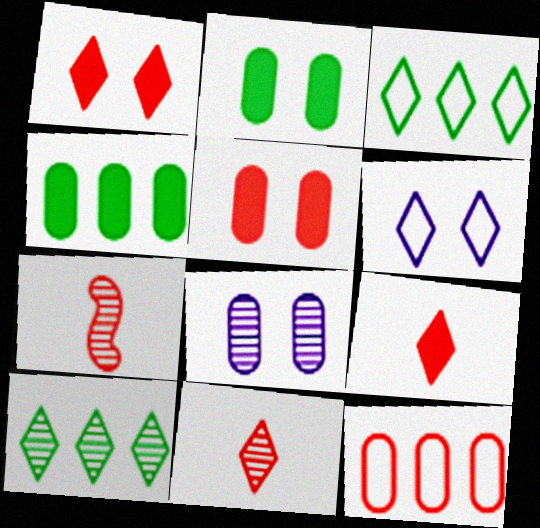[[1, 7, 12], 
[4, 6, 7], 
[6, 9, 10], 
[7, 8, 10]]